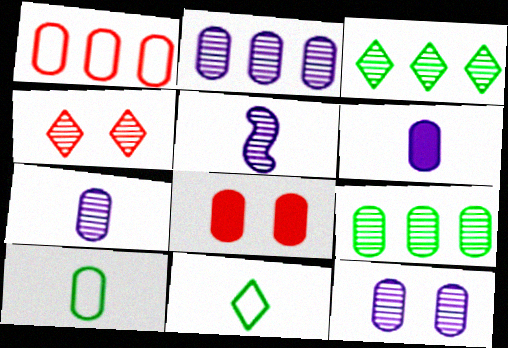[[2, 7, 12], 
[2, 8, 10], 
[4, 5, 9]]